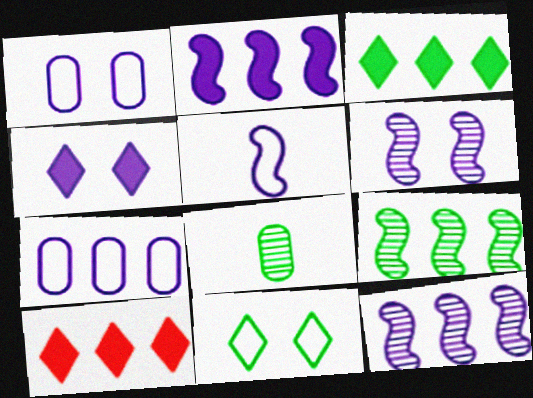[[1, 4, 6], 
[2, 5, 6], 
[7, 9, 10]]